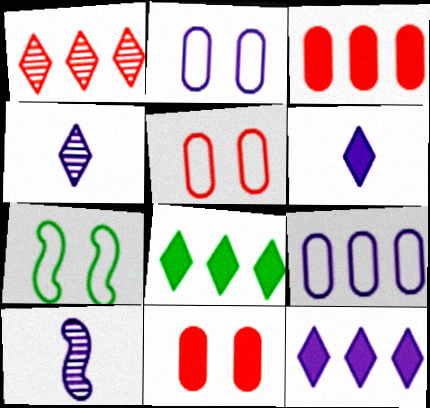[[2, 10, 12], 
[3, 4, 7], 
[5, 8, 10]]